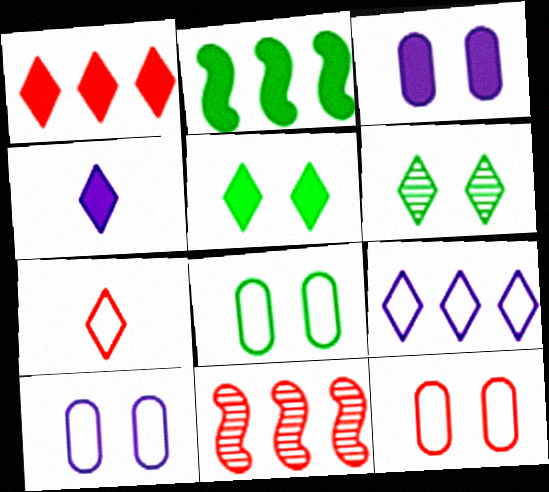[[1, 4, 5], 
[4, 8, 11], 
[8, 10, 12]]